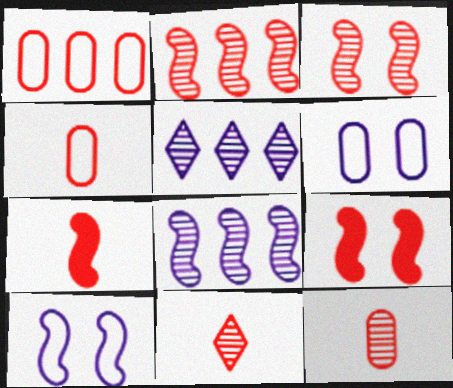[[1, 9, 11], 
[4, 7, 11]]